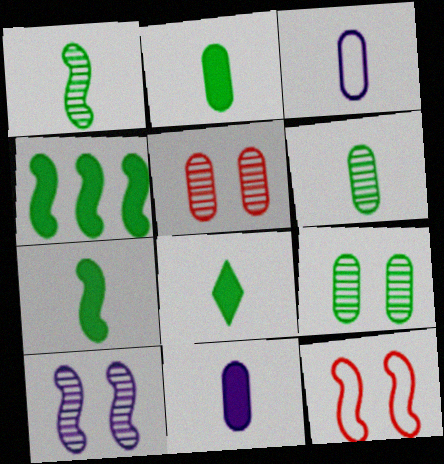[[2, 7, 8]]